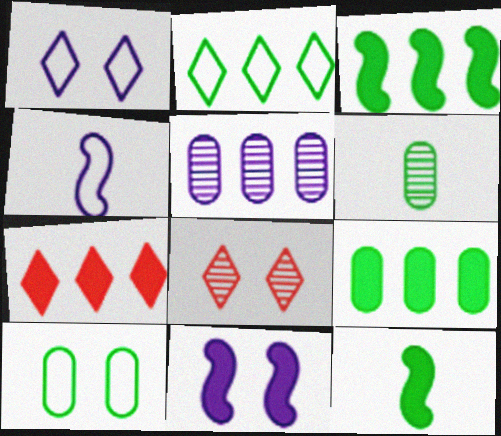[[4, 8, 9], 
[6, 9, 10], 
[8, 10, 11]]